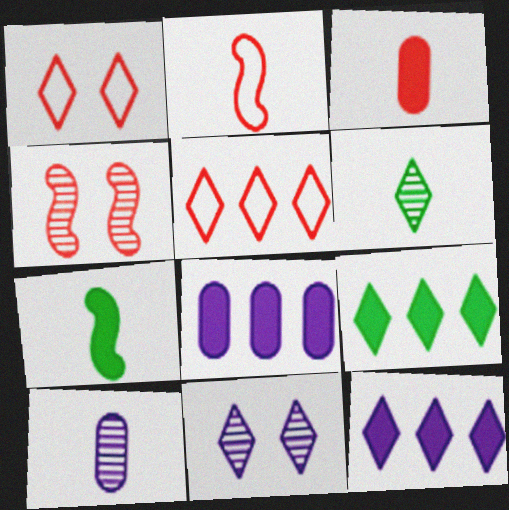[[1, 6, 12], 
[3, 4, 5]]